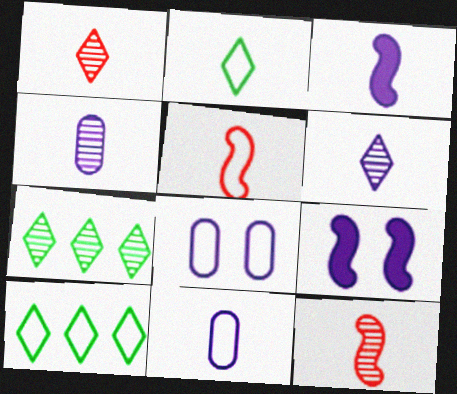[[2, 5, 11], 
[3, 6, 11], 
[5, 8, 10]]